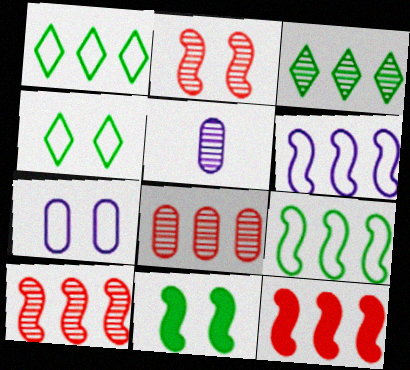[[2, 3, 5], 
[4, 5, 12]]